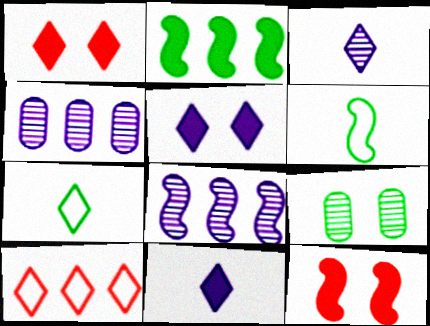[[1, 4, 6], 
[2, 4, 10], 
[2, 7, 9], 
[4, 7, 12], 
[6, 8, 12]]